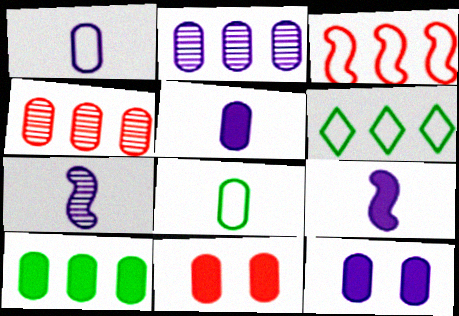[[1, 2, 12], 
[2, 8, 11], 
[4, 8, 12], 
[5, 10, 11], 
[6, 7, 11]]